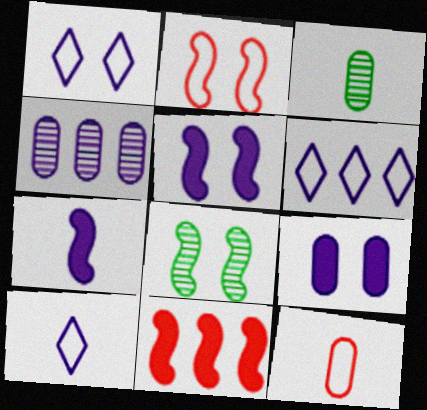[[1, 3, 11], 
[1, 4, 7], 
[1, 6, 10], 
[2, 5, 8], 
[4, 5, 10]]